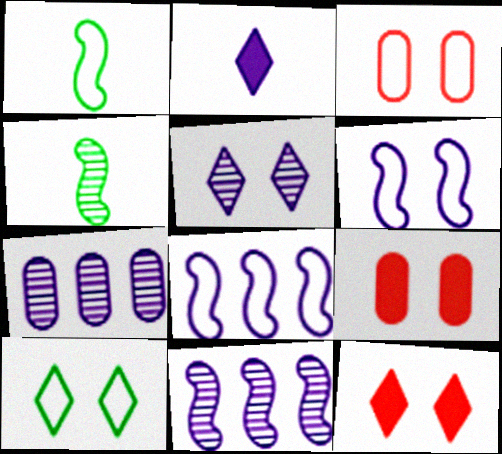[[1, 7, 12], 
[2, 6, 7], 
[3, 6, 10], 
[5, 10, 12]]